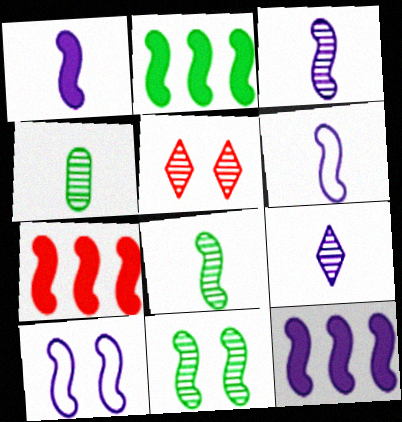[[1, 3, 6], 
[2, 7, 12], 
[3, 10, 12], 
[6, 7, 11], 
[7, 8, 10]]